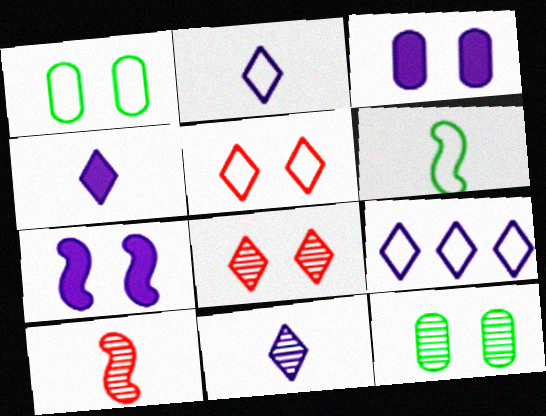[[1, 7, 8], 
[2, 4, 11], 
[5, 7, 12]]